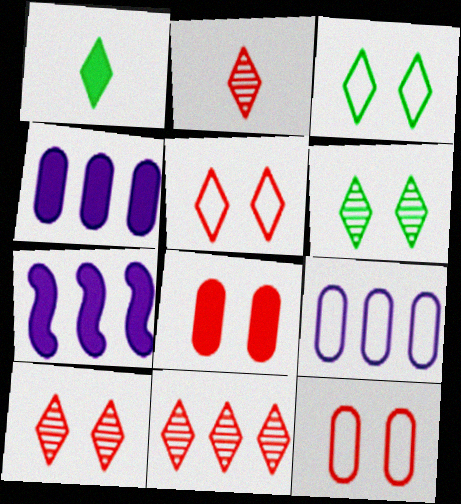[[1, 7, 8], 
[2, 10, 11]]